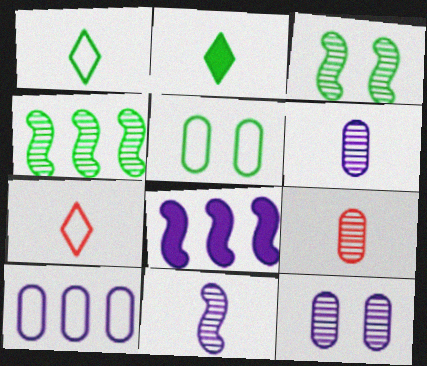[[2, 4, 5]]